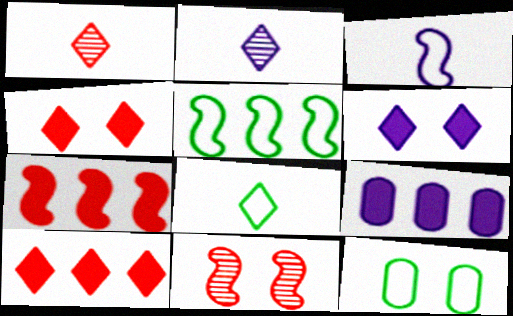[[2, 7, 12], 
[5, 8, 12], 
[6, 11, 12], 
[8, 9, 11]]